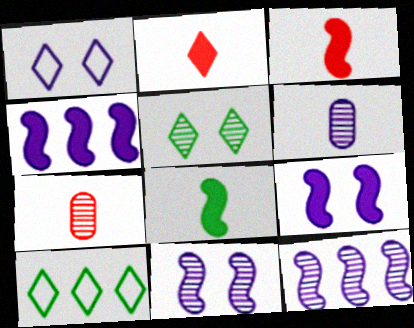[[1, 4, 6], 
[5, 7, 12], 
[7, 9, 10]]